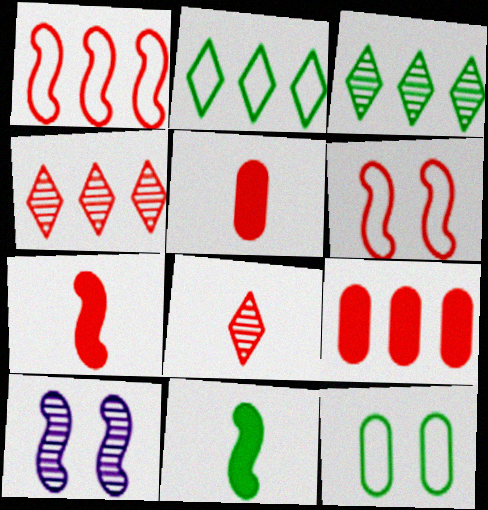[[1, 4, 9], 
[1, 10, 11], 
[2, 5, 10], 
[3, 11, 12], 
[4, 5, 6], 
[6, 8, 9]]